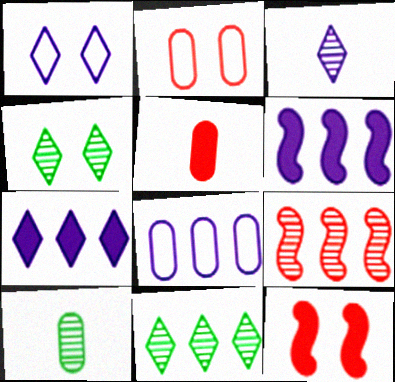[[1, 3, 7]]